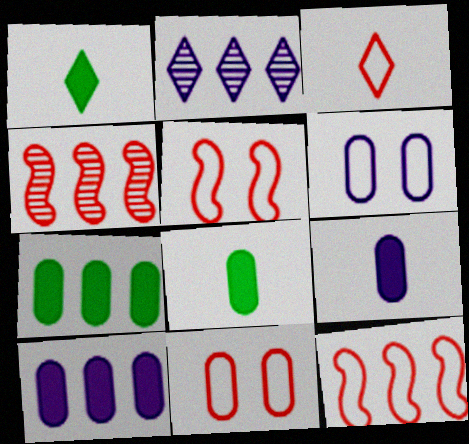[[1, 4, 6], 
[2, 5, 8], 
[2, 7, 12], 
[3, 11, 12]]